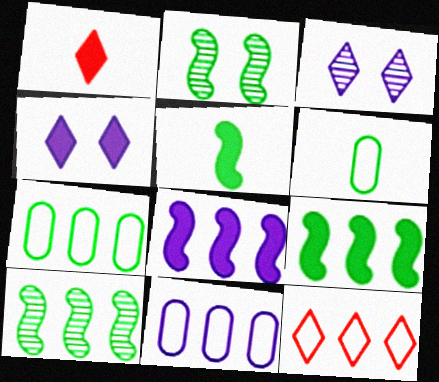[[1, 2, 11]]